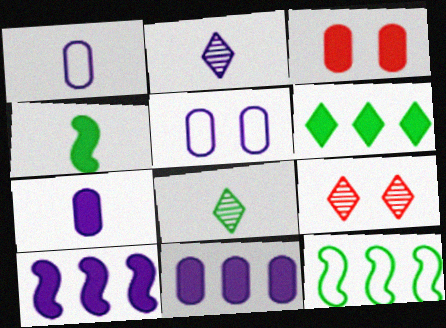[[2, 3, 12], 
[2, 5, 10], 
[7, 9, 12]]